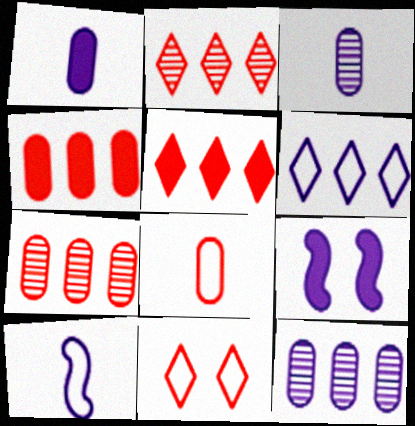[[3, 6, 9]]